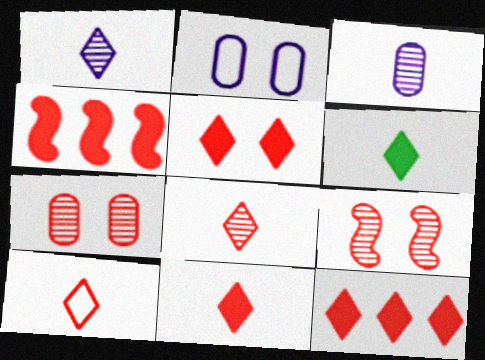[[1, 6, 10], 
[4, 7, 10], 
[5, 11, 12], 
[8, 10, 11]]